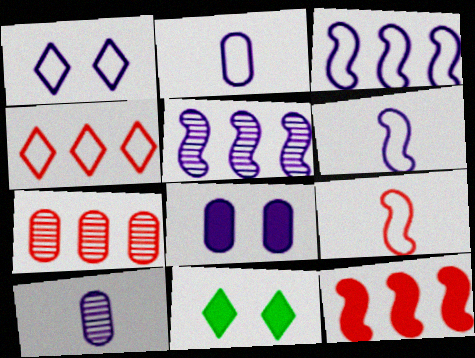[[1, 2, 3], 
[4, 7, 12], 
[6, 7, 11]]